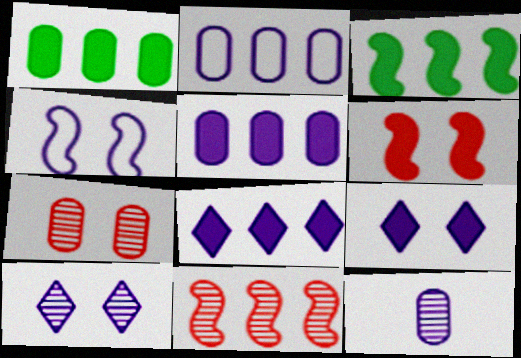[[4, 8, 12]]